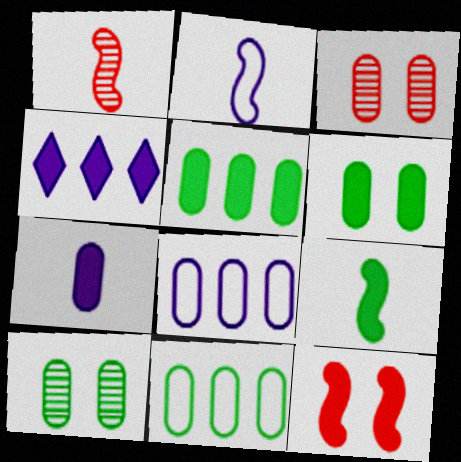[[1, 2, 9], 
[3, 7, 11]]